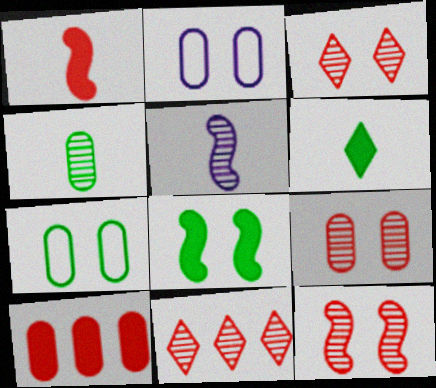[[2, 3, 8], 
[2, 4, 10], 
[3, 9, 12]]